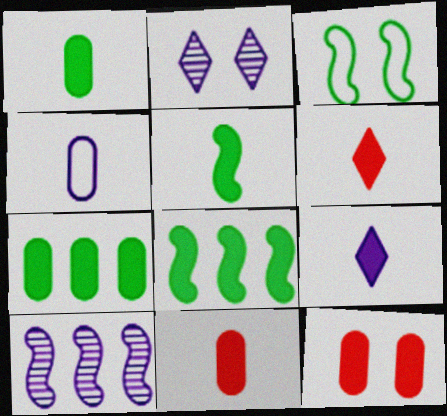[[2, 3, 12], 
[5, 9, 11], 
[8, 9, 12]]